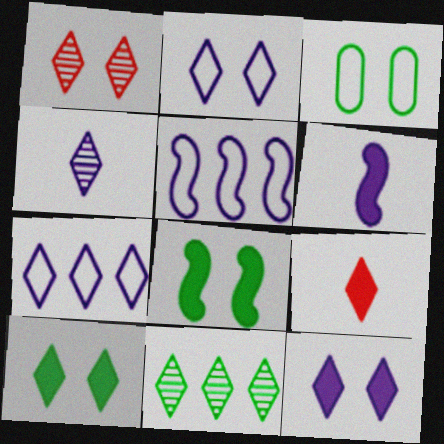[[1, 2, 10], 
[1, 4, 11], 
[2, 9, 11], 
[4, 7, 12]]